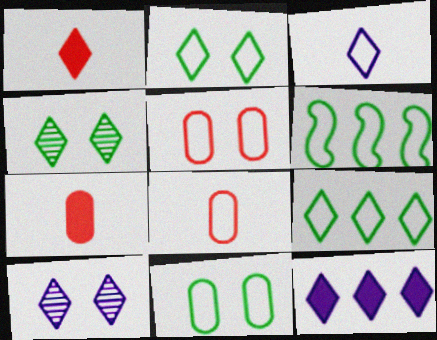[[1, 9, 10], 
[3, 5, 6], 
[3, 10, 12], 
[6, 7, 10]]